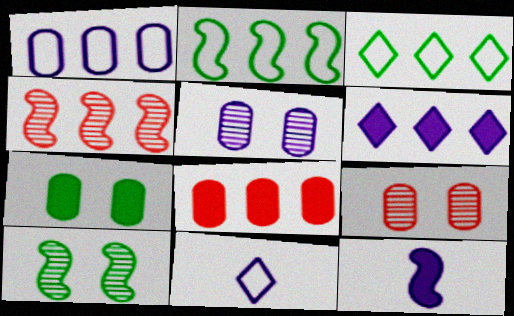[[3, 9, 12], 
[4, 7, 11], 
[8, 10, 11]]